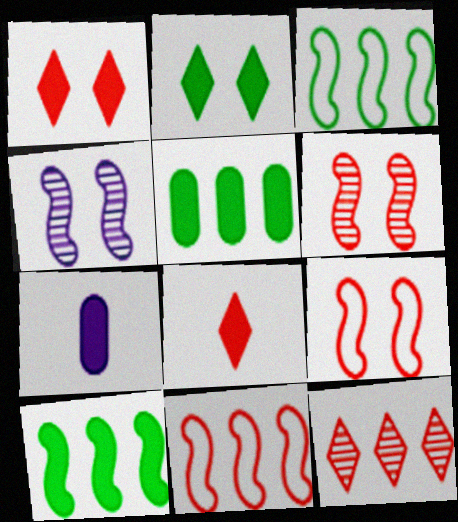[[1, 7, 10]]